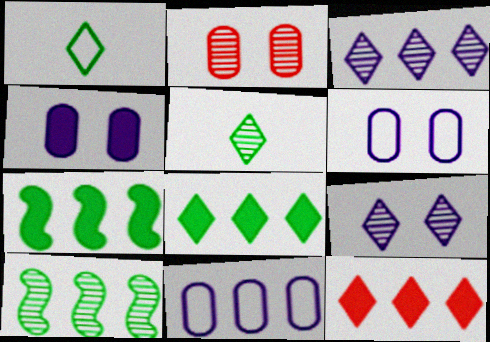[[1, 9, 12], 
[10, 11, 12]]